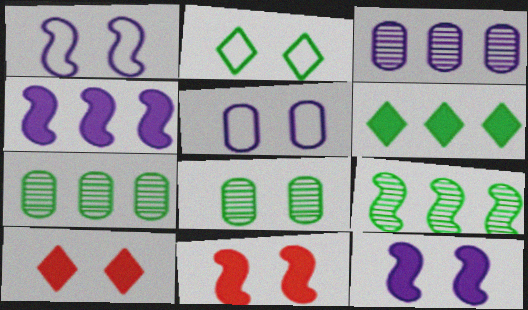[[1, 8, 10]]